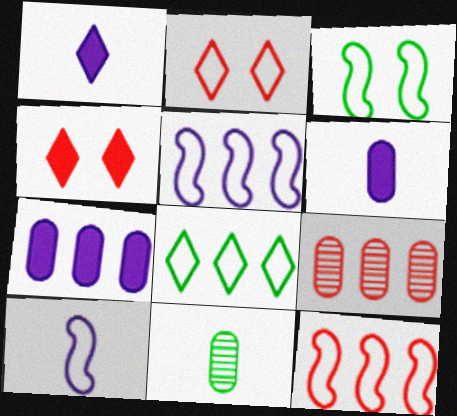[[1, 3, 9], 
[3, 10, 12], 
[4, 5, 11]]